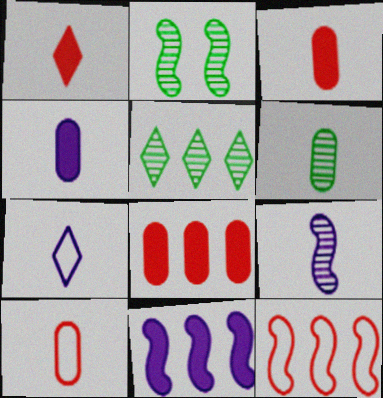[[2, 5, 6], 
[2, 7, 8], 
[4, 6, 10], 
[4, 7, 9]]